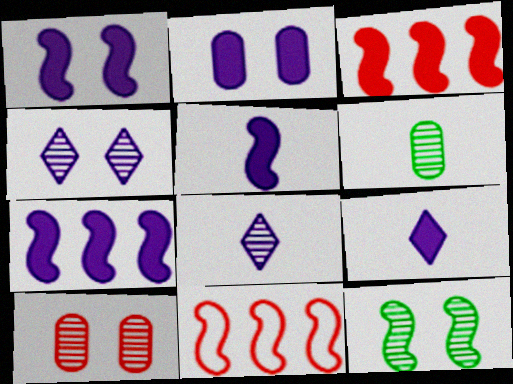[[1, 5, 7], 
[2, 7, 9], 
[4, 10, 12], 
[5, 11, 12]]